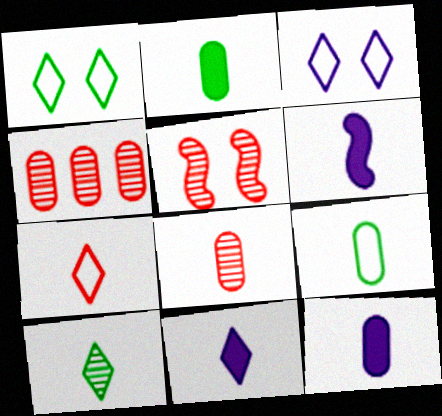[[1, 4, 6], 
[6, 11, 12], 
[7, 10, 11], 
[8, 9, 12]]